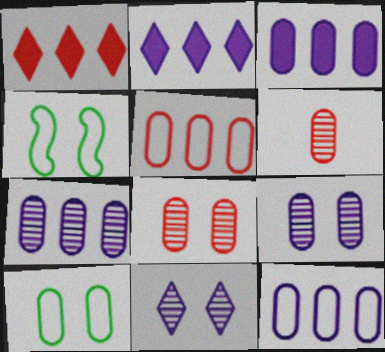[[2, 4, 6], 
[3, 6, 10], 
[3, 7, 12]]